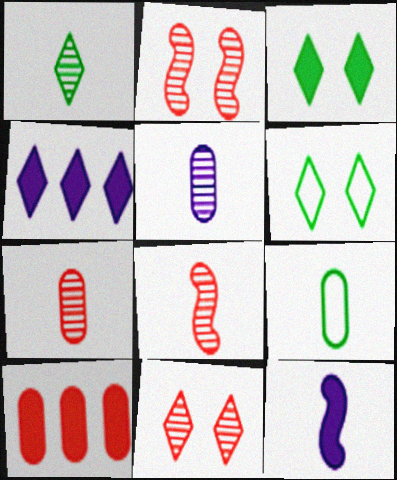[[1, 5, 8], 
[2, 4, 9], 
[3, 10, 12]]